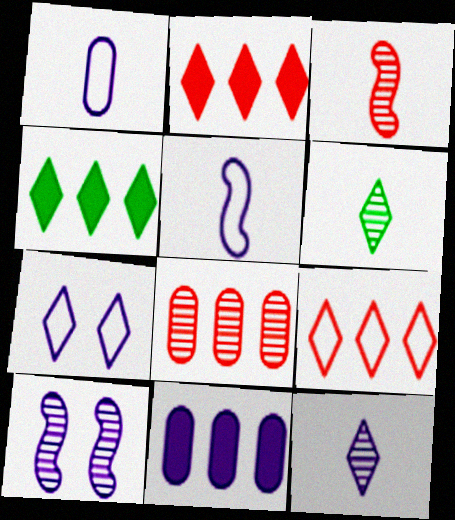[[2, 6, 7], 
[6, 8, 10]]